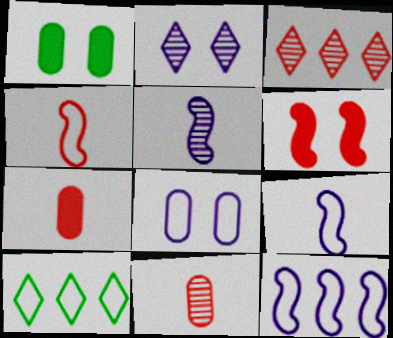[[1, 3, 9], 
[4, 8, 10]]